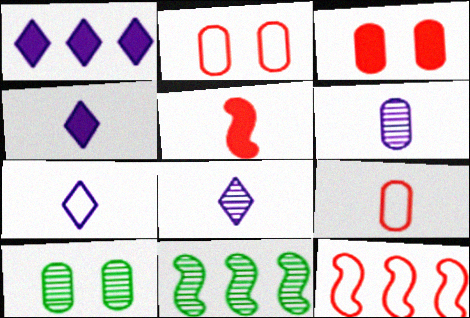[[2, 4, 11], 
[3, 7, 11], 
[4, 7, 8], 
[4, 10, 12]]